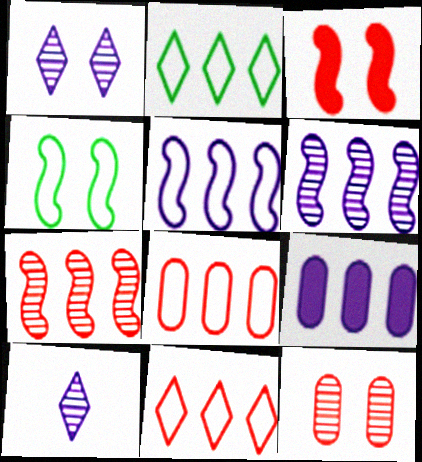[[2, 5, 8], 
[2, 7, 9]]